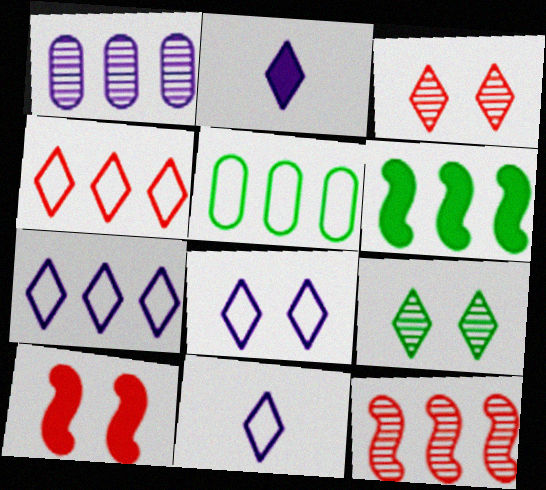[[1, 4, 6], 
[2, 4, 9], 
[7, 8, 11]]